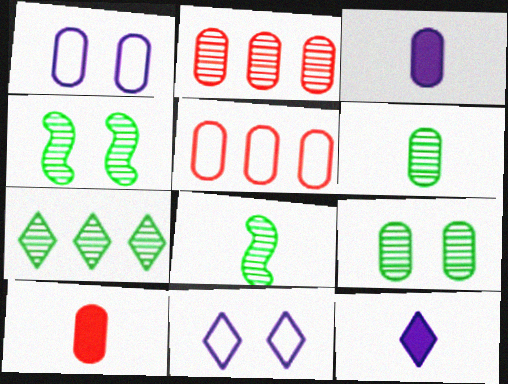[[3, 5, 9], 
[4, 5, 12], 
[4, 6, 7], 
[7, 8, 9]]